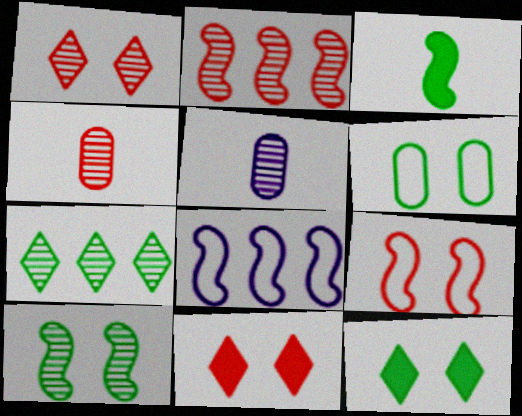[[1, 2, 4], 
[3, 6, 7], 
[4, 8, 12], 
[6, 10, 12]]